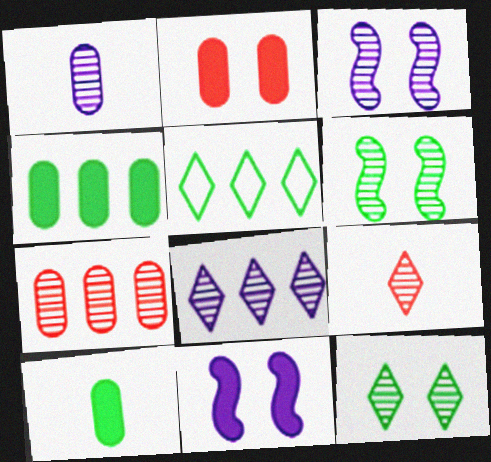[[1, 3, 8], 
[5, 6, 10], 
[8, 9, 12]]